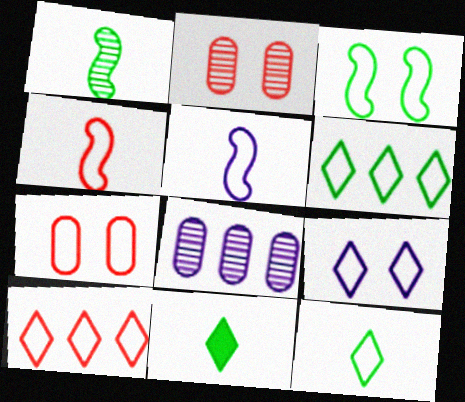[[3, 7, 9], 
[4, 7, 10], 
[5, 6, 7], 
[9, 10, 12]]